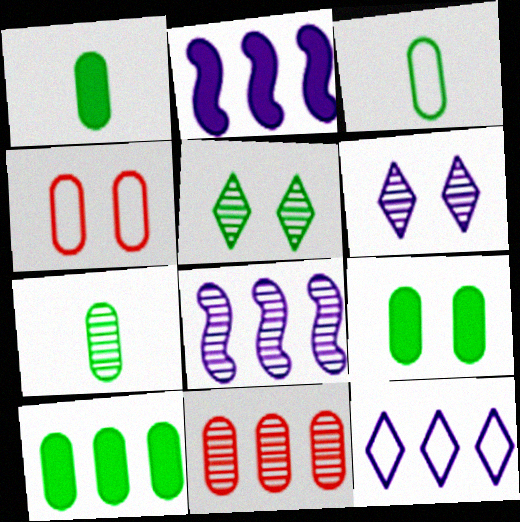[[1, 3, 7], 
[1, 9, 10]]